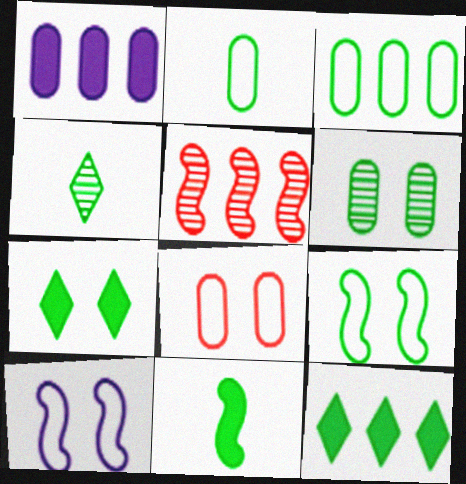[[2, 4, 11], 
[5, 10, 11], 
[6, 7, 9]]